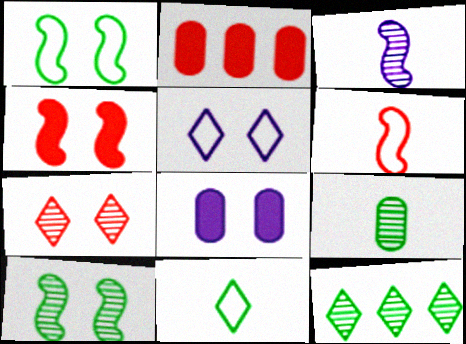[[1, 7, 8], 
[2, 6, 7], 
[6, 8, 12], 
[9, 10, 12]]